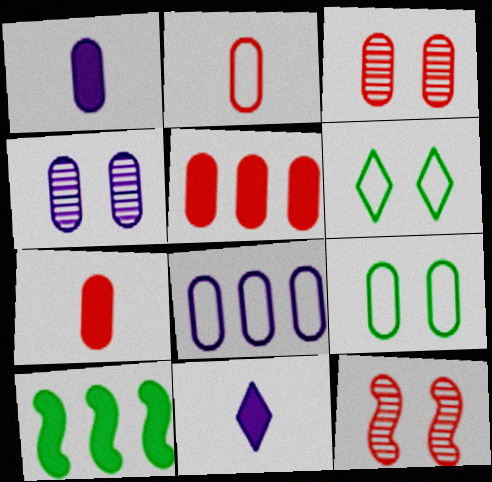[[1, 4, 8], 
[2, 3, 5], 
[2, 8, 9]]